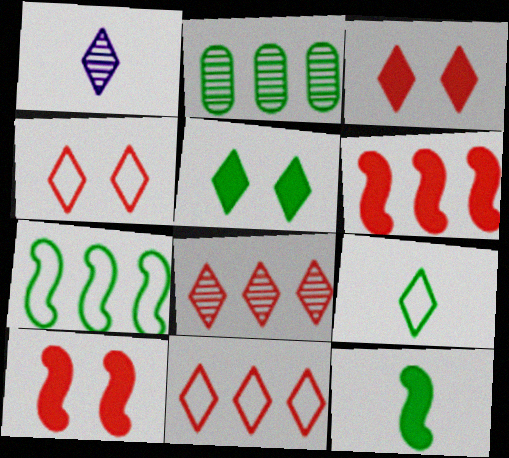[[1, 5, 11]]